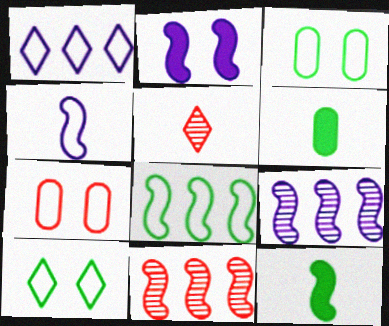[[2, 4, 9], 
[4, 5, 6]]